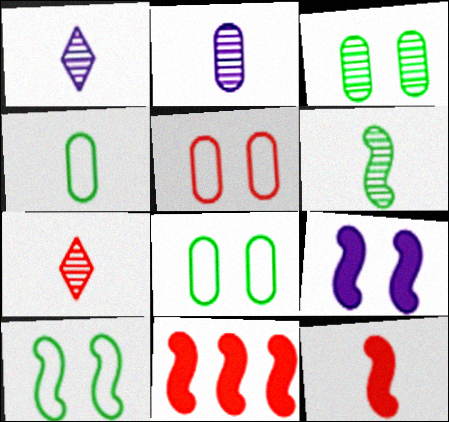[[1, 4, 12], 
[1, 8, 11], 
[2, 6, 7], 
[5, 7, 11]]